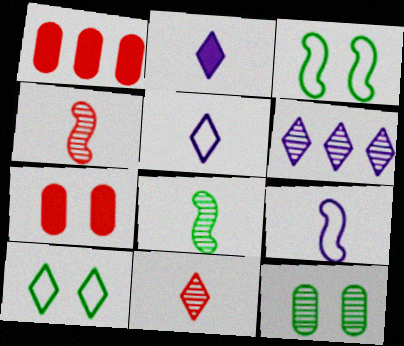[[4, 6, 12]]